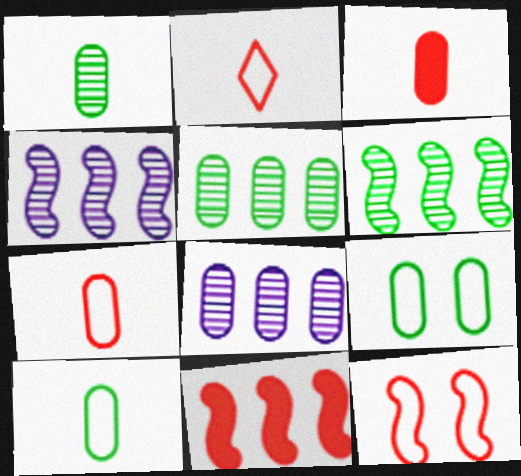[[3, 8, 9]]